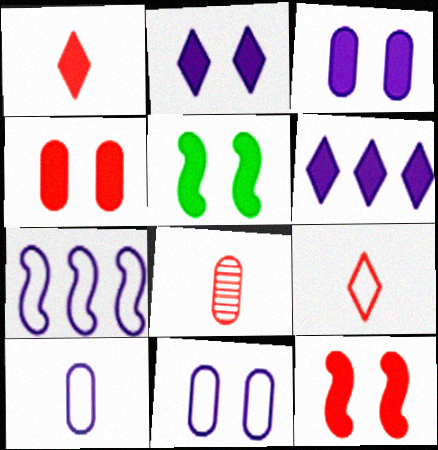[[2, 4, 5]]